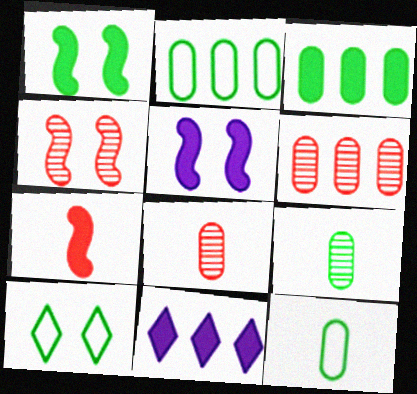[[4, 11, 12]]